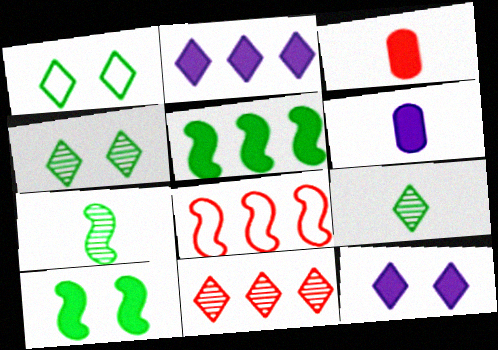[[2, 3, 10], 
[3, 5, 12], 
[4, 6, 8]]